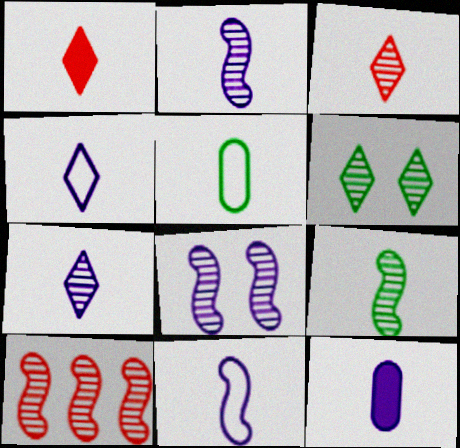[[1, 2, 5], 
[2, 4, 12], 
[7, 11, 12], 
[8, 9, 10]]